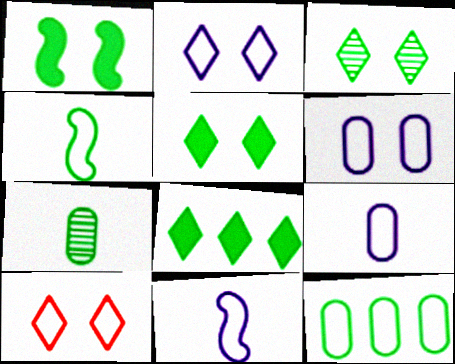[[10, 11, 12]]